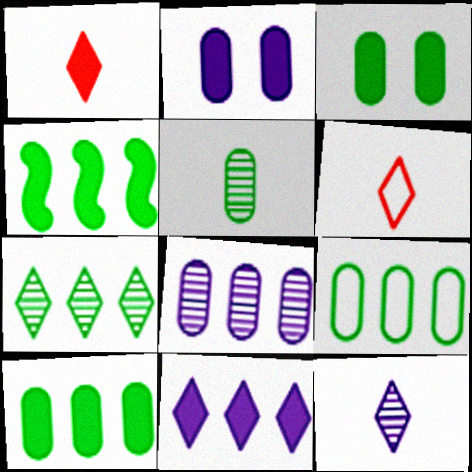[[1, 2, 4], 
[3, 5, 9], 
[4, 7, 9]]